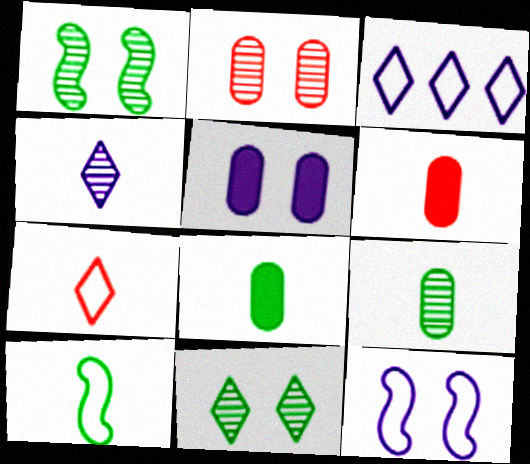[[1, 3, 6], 
[4, 6, 10]]